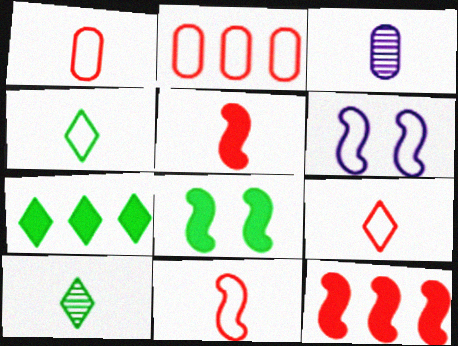[[1, 9, 11], 
[2, 4, 6], 
[3, 4, 5]]